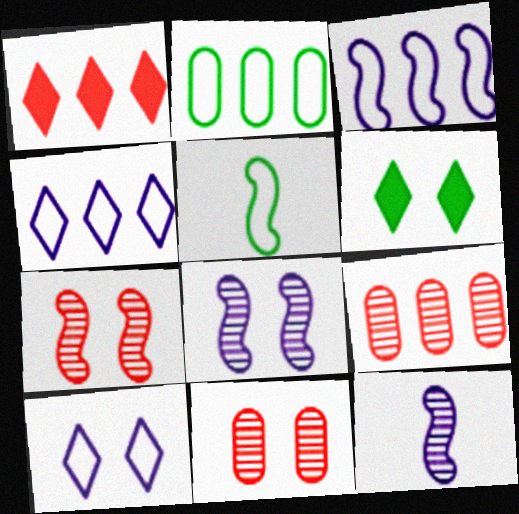[]